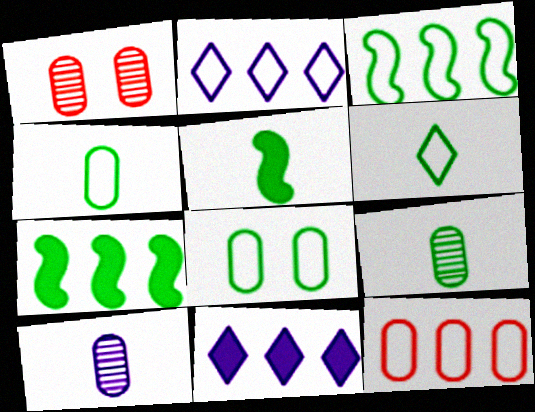[[1, 2, 5], 
[2, 3, 12], 
[3, 6, 8], 
[5, 6, 9]]